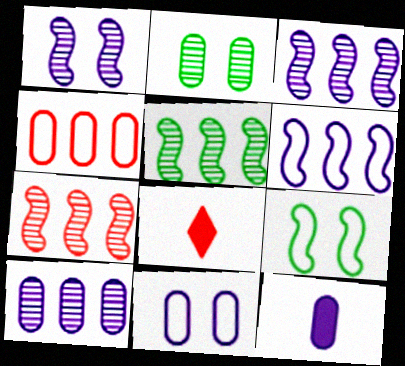[[2, 4, 12], 
[2, 6, 8], 
[3, 5, 7], 
[5, 8, 11], 
[8, 9, 10], 
[10, 11, 12]]